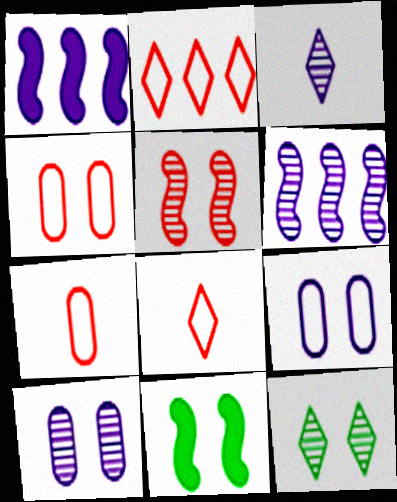[[1, 3, 9], 
[1, 7, 12], 
[3, 6, 10], 
[5, 10, 12]]